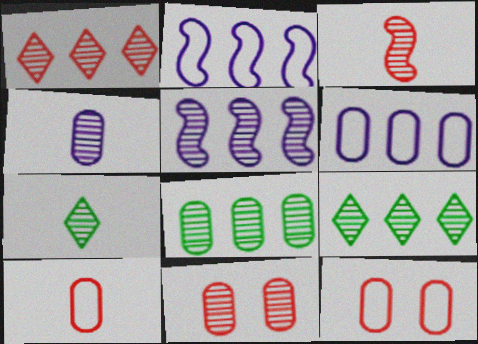[[1, 3, 11], 
[1, 5, 8], 
[3, 4, 7], 
[4, 8, 11], 
[5, 7, 11]]